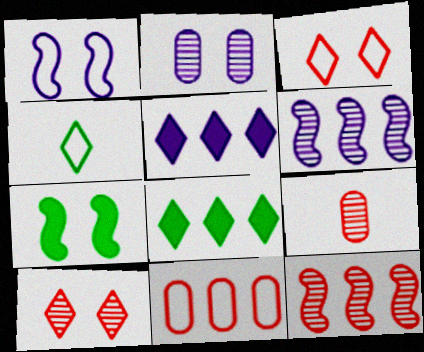[[1, 4, 11], 
[1, 8, 9], 
[2, 3, 7], 
[4, 5, 10], 
[6, 8, 11], 
[9, 10, 12]]